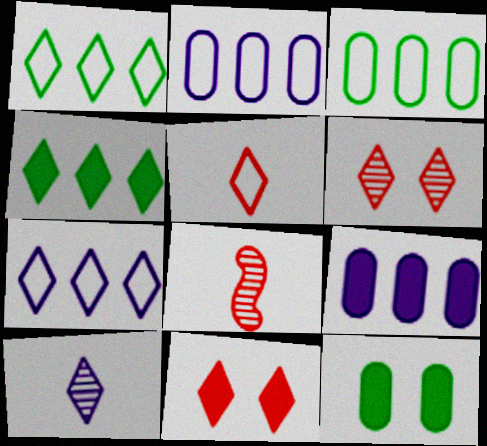[[1, 10, 11], 
[7, 8, 12]]